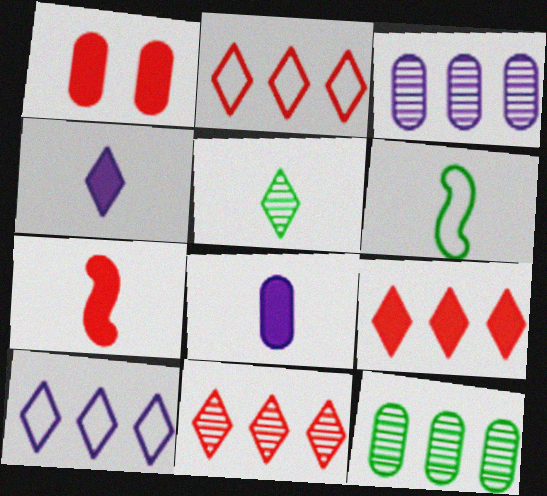[[1, 7, 9], 
[2, 9, 11]]